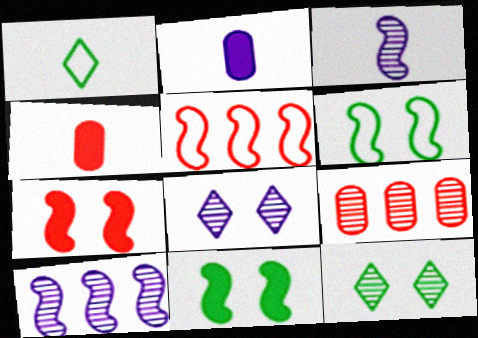[[1, 3, 4], 
[2, 5, 12], 
[3, 5, 11], 
[3, 9, 12]]